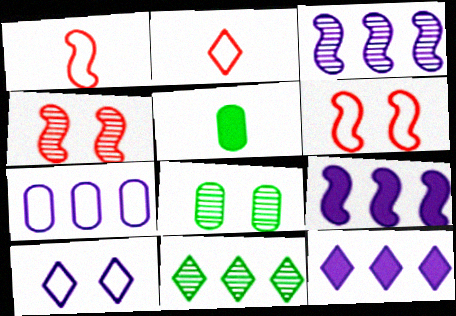[[1, 8, 12], 
[2, 8, 9], 
[3, 7, 12]]